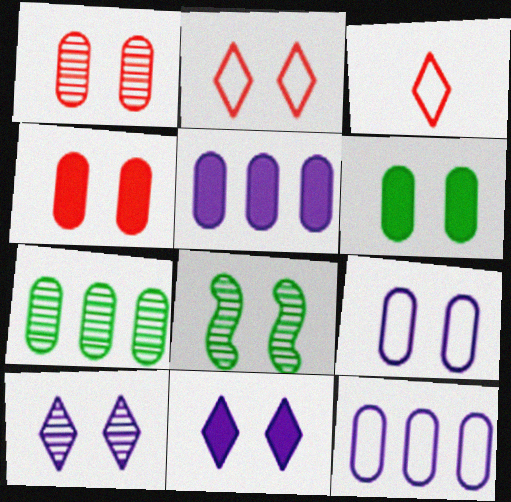[[1, 6, 9], 
[1, 8, 10], 
[3, 5, 8]]